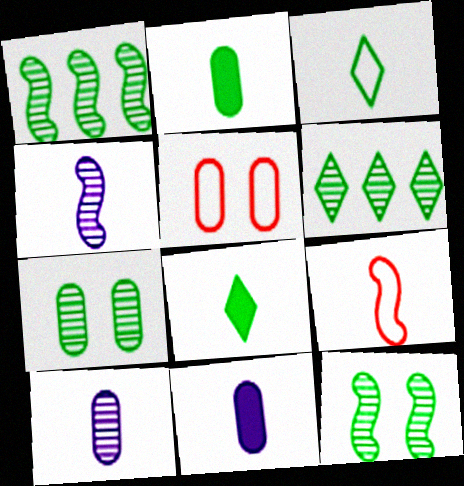[[8, 9, 10]]